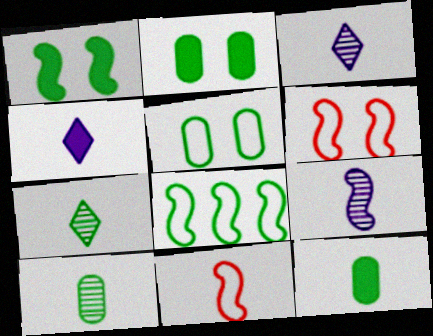[[2, 7, 8], 
[3, 11, 12], 
[4, 10, 11]]